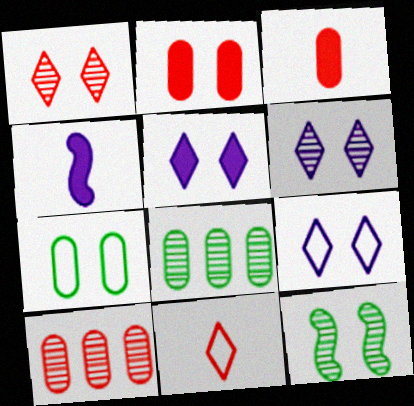[[2, 9, 12], 
[5, 6, 9]]